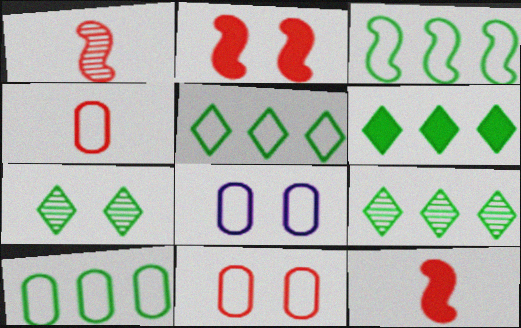[[1, 6, 8], 
[2, 7, 8], 
[3, 5, 10], 
[4, 8, 10], 
[5, 6, 9], 
[8, 9, 12]]